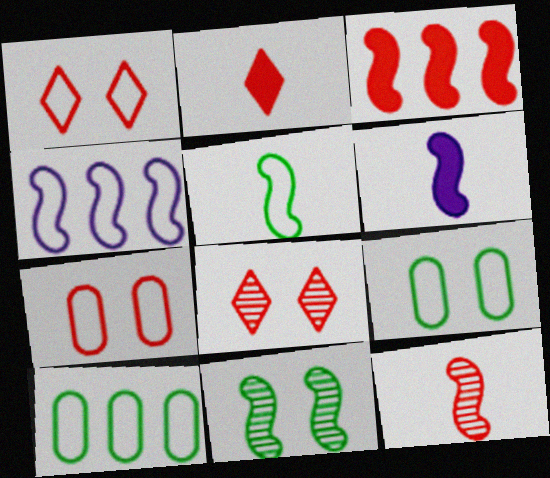[[5, 6, 12], 
[6, 8, 10]]